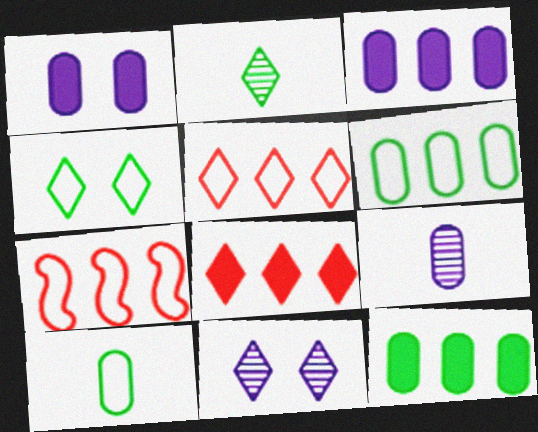[[1, 2, 7]]